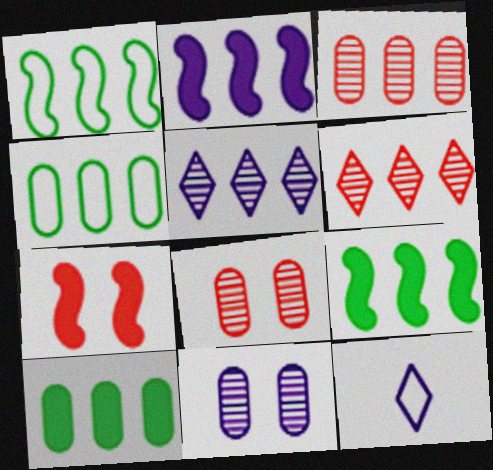[[2, 4, 6], 
[2, 11, 12], 
[8, 9, 12]]